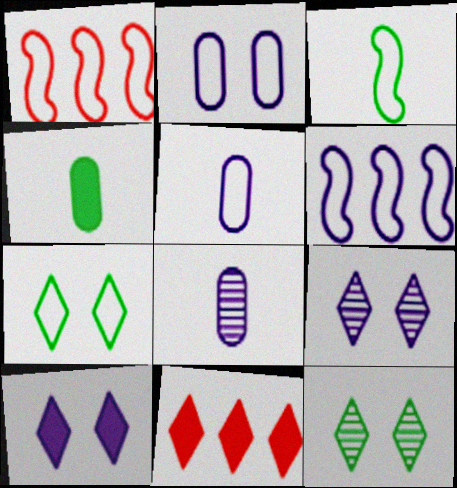[[1, 4, 9], 
[1, 5, 7], 
[6, 8, 10]]